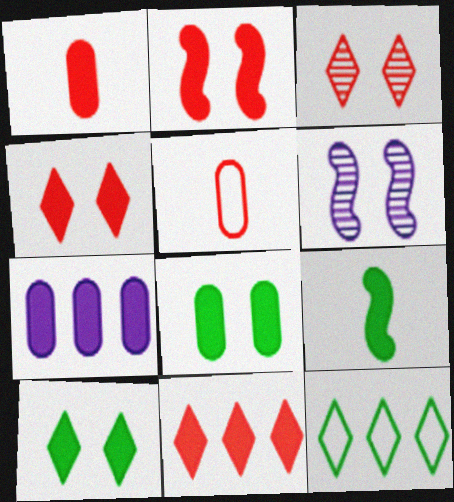[[1, 2, 11], 
[1, 6, 12], 
[1, 7, 8], 
[4, 7, 9]]